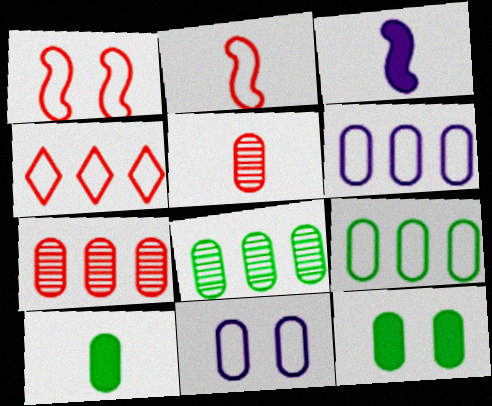[[5, 6, 12], 
[7, 10, 11]]